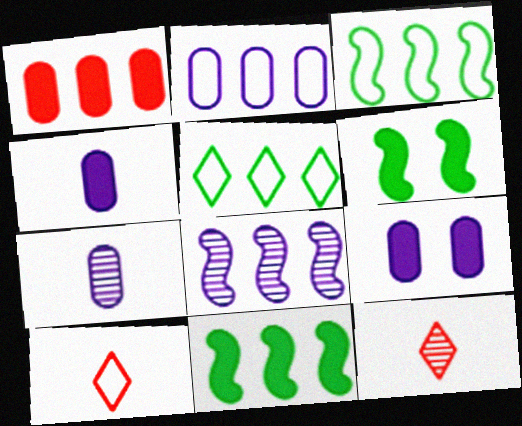[[1, 5, 8], 
[2, 6, 12], 
[2, 7, 9], 
[3, 9, 12]]